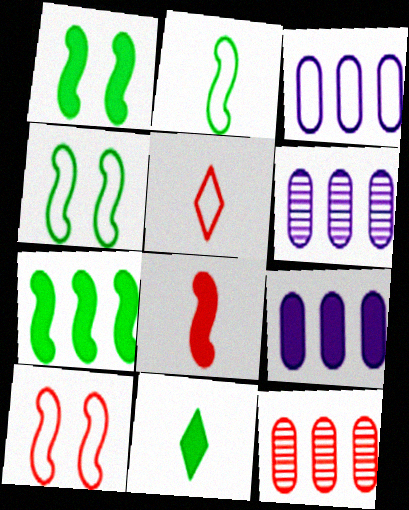[[1, 5, 6], 
[3, 4, 5], 
[3, 6, 9], 
[6, 10, 11]]